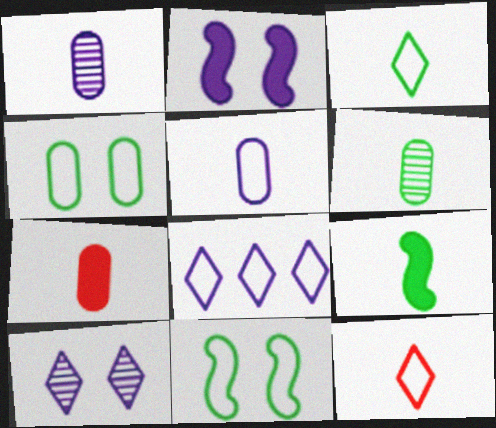[[1, 2, 8], 
[1, 9, 12], 
[3, 6, 9], 
[5, 6, 7]]